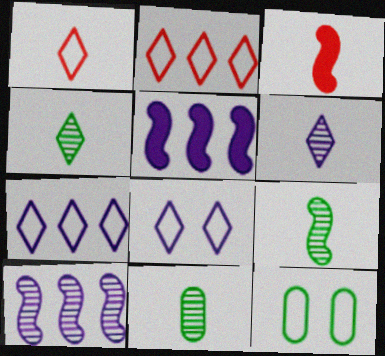[[4, 9, 11]]